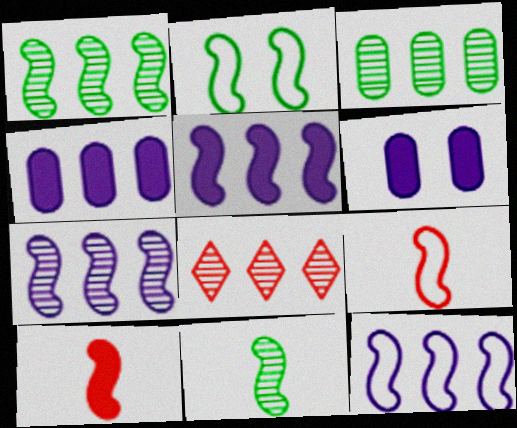[[2, 7, 10], 
[2, 9, 12], 
[3, 7, 8], 
[5, 7, 12]]